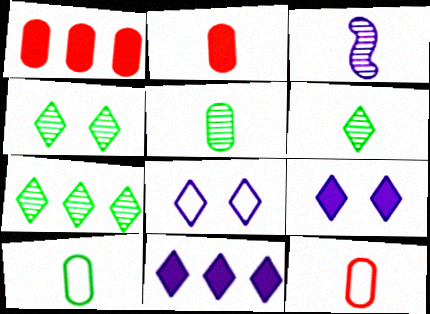[[4, 6, 7]]